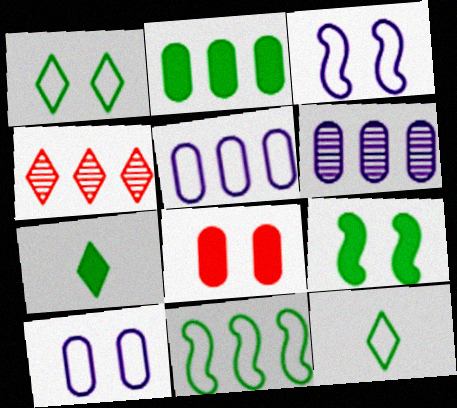[[2, 7, 9]]